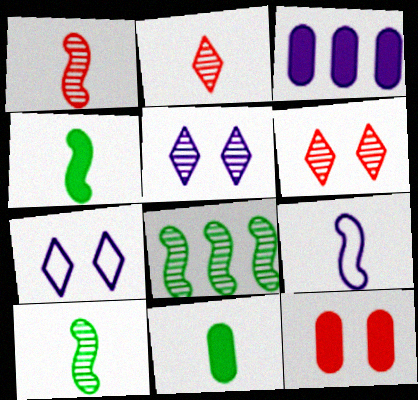[[1, 4, 9], 
[2, 9, 11], 
[3, 5, 9], 
[3, 11, 12]]